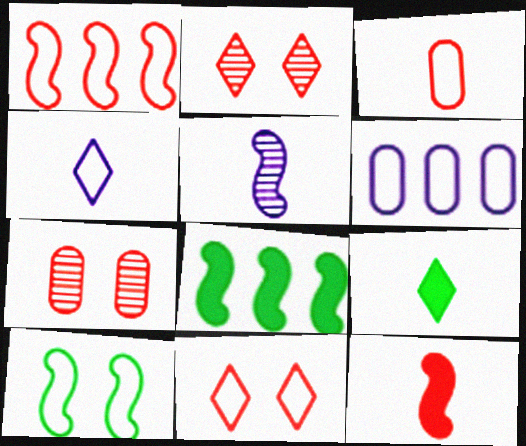[[1, 3, 11], 
[3, 5, 9], 
[4, 7, 8]]